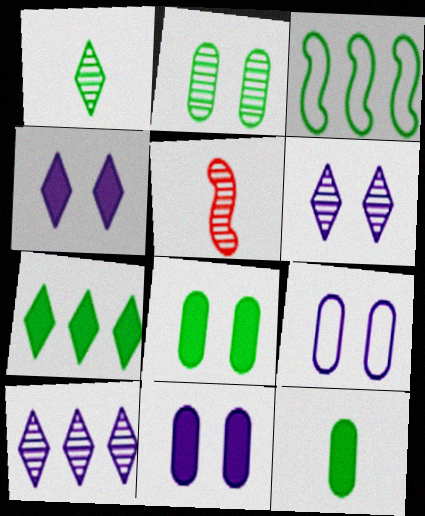[[1, 3, 8], 
[2, 5, 10], 
[5, 7, 9]]